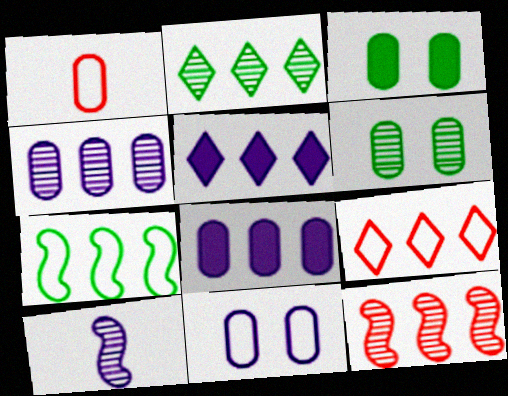[[1, 3, 4], 
[1, 6, 8], 
[2, 4, 12], 
[2, 5, 9], 
[3, 9, 10], 
[5, 10, 11]]